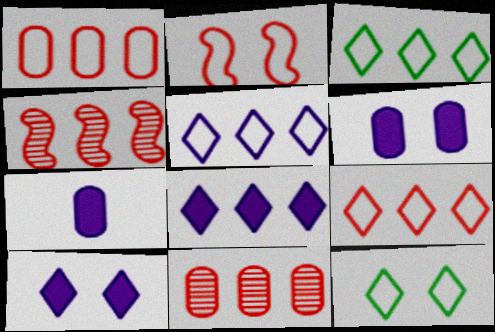[[3, 5, 9], 
[4, 7, 12]]